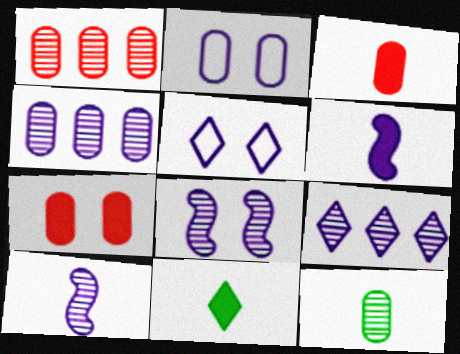[[2, 6, 9], 
[3, 6, 11], 
[4, 5, 6]]